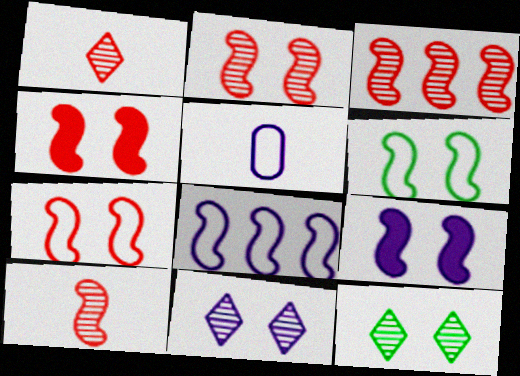[[2, 3, 10], 
[2, 4, 7], 
[2, 6, 9]]